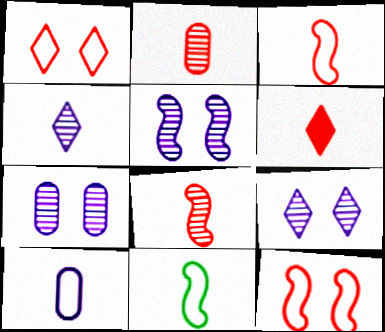[[2, 3, 6], 
[5, 7, 9]]